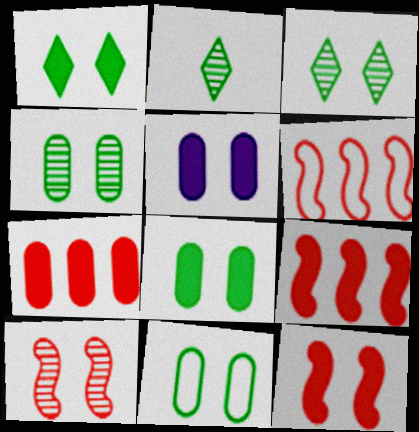[[1, 5, 12], 
[2, 5, 6], 
[4, 8, 11]]